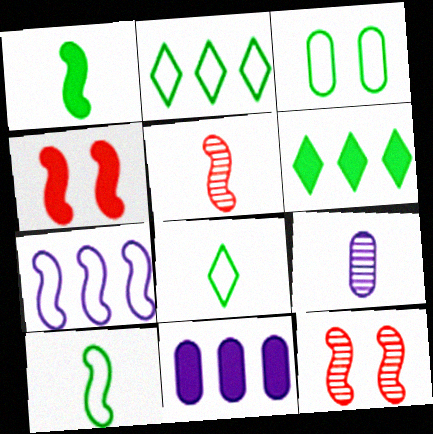[[1, 7, 12], 
[2, 3, 10], 
[2, 4, 9], 
[8, 11, 12]]